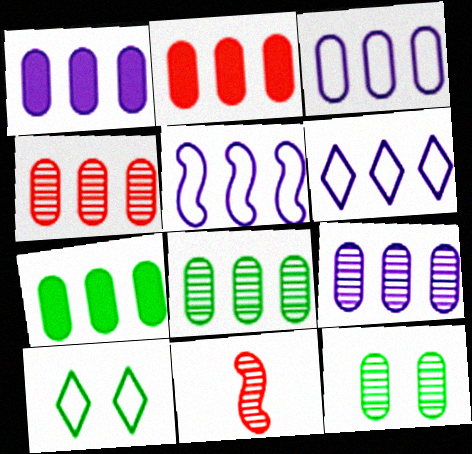[[1, 2, 7], 
[1, 3, 9], 
[1, 10, 11], 
[2, 3, 8], 
[3, 4, 7], 
[3, 5, 6], 
[4, 8, 9]]